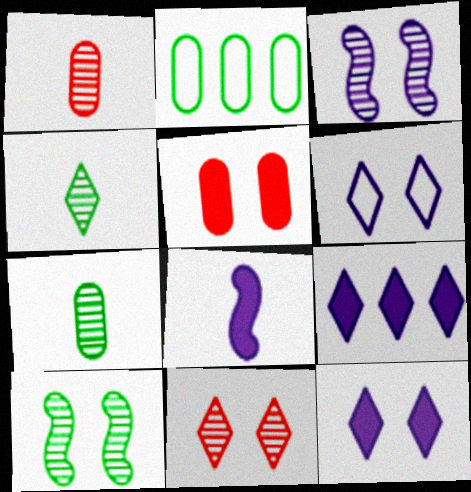[[2, 8, 11], 
[5, 6, 10]]